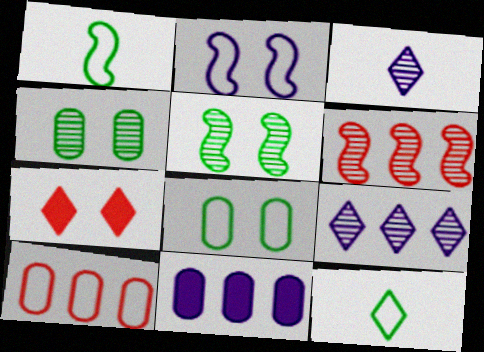[[2, 3, 11], 
[2, 4, 7], 
[2, 10, 12], 
[3, 4, 6], 
[7, 9, 12]]